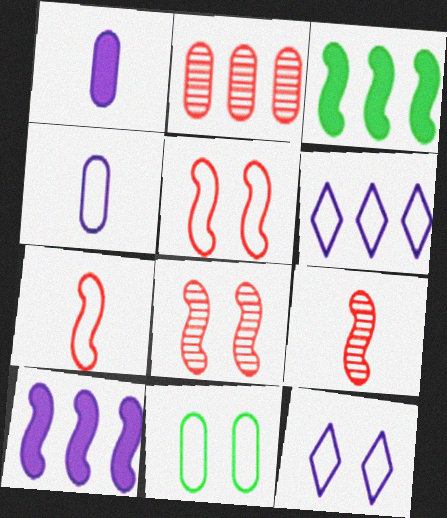[[1, 2, 11], 
[2, 3, 6], 
[5, 11, 12], 
[6, 7, 11]]